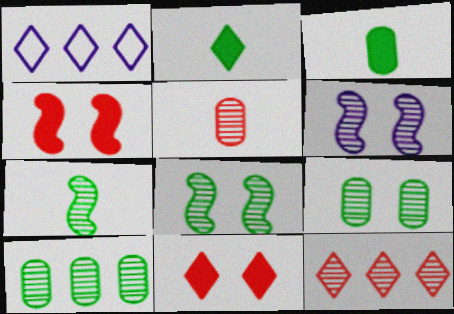[]